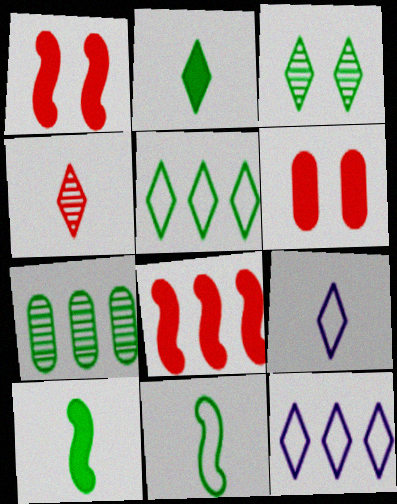[[1, 7, 9], 
[2, 3, 5], 
[2, 4, 9], 
[7, 8, 12]]